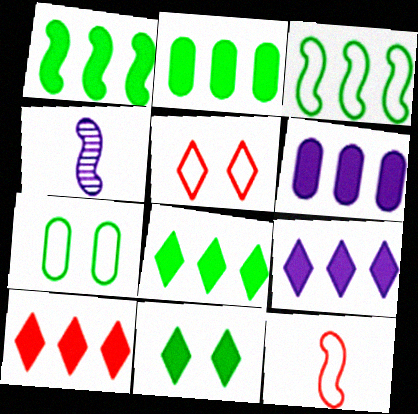[[1, 2, 8], 
[1, 6, 10], 
[2, 4, 5], 
[4, 7, 10], 
[8, 9, 10]]